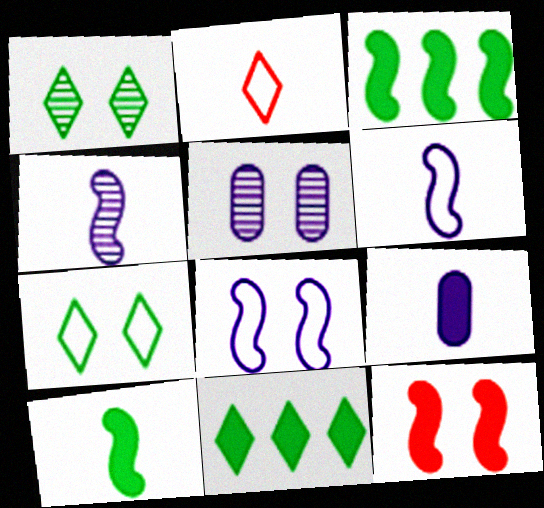[[2, 3, 5], 
[5, 7, 12], 
[9, 11, 12]]